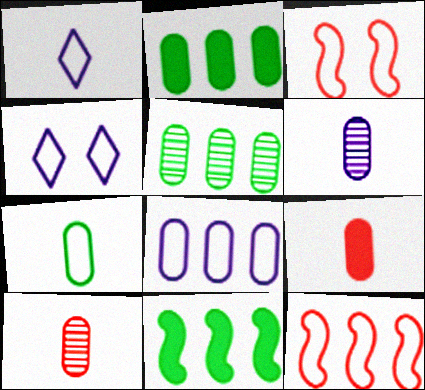[[4, 7, 12], 
[4, 10, 11], 
[6, 7, 9]]